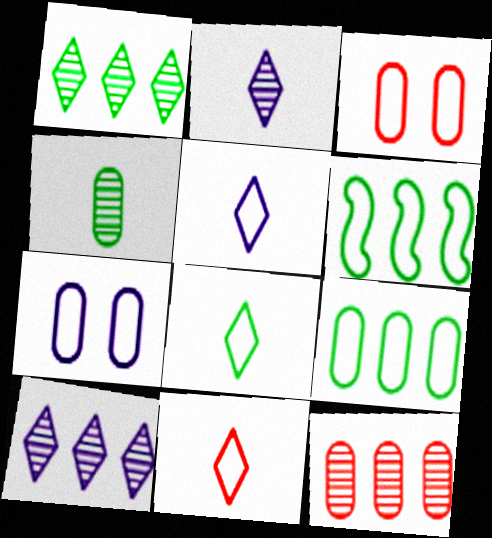[[3, 5, 6], 
[5, 8, 11], 
[6, 7, 11]]